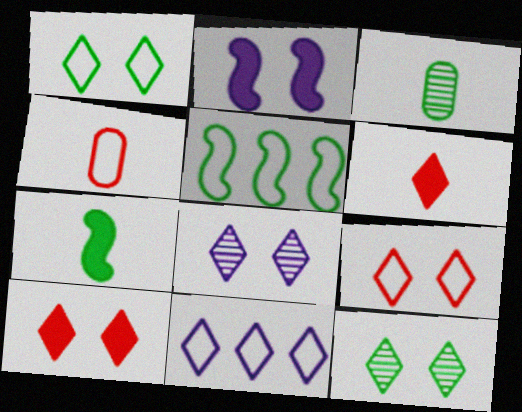[[1, 8, 10], 
[6, 11, 12]]